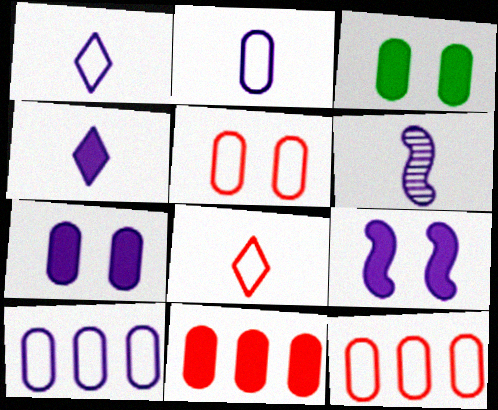[[2, 4, 6]]